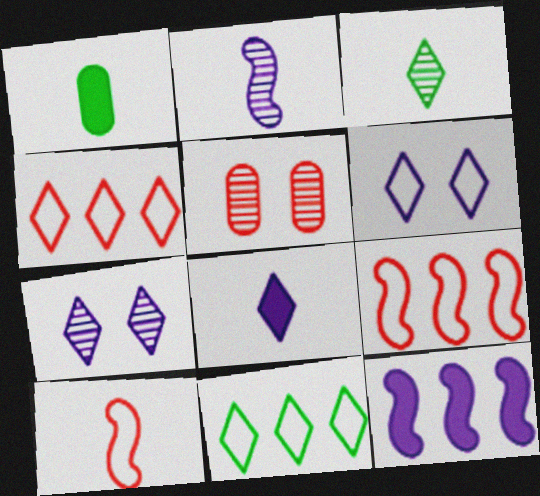[[1, 7, 9]]